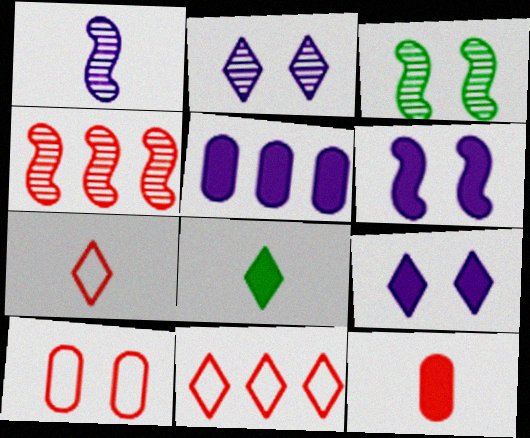[[1, 3, 4], 
[2, 8, 11], 
[3, 5, 7], 
[3, 9, 10]]